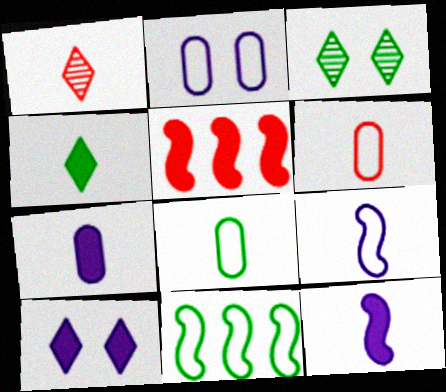[[1, 8, 12]]